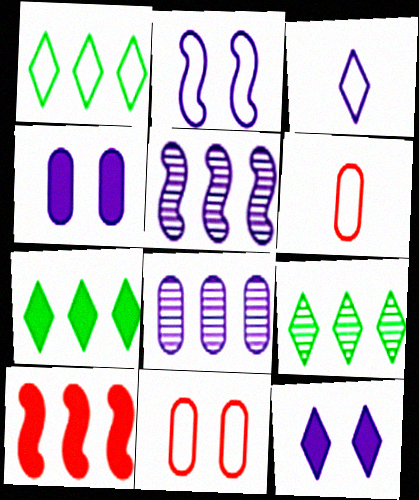[[1, 2, 6], 
[1, 7, 9], 
[1, 8, 10], 
[3, 4, 5]]